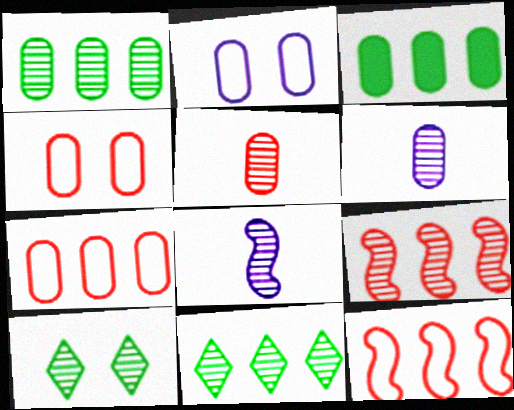[[2, 3, 5], 
[3, 4, 6], 
[6, 9, 10]]